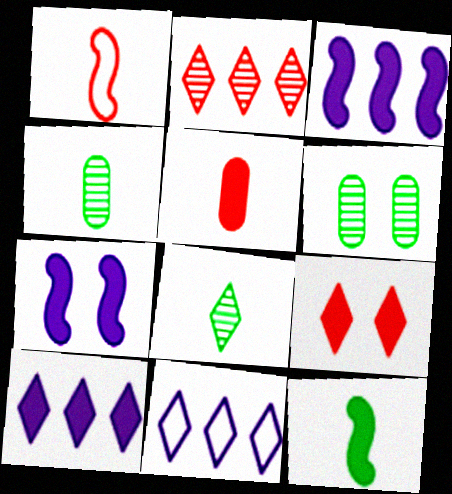[[1, 6, 10], 
[8, 9, 11]]